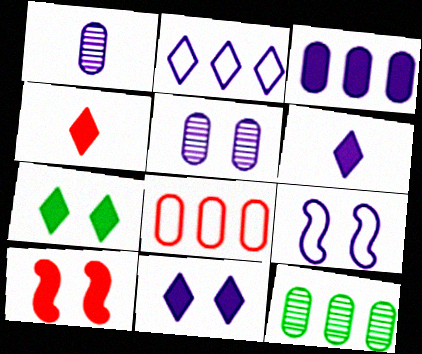[[3, 8, 12], 
[4, 9, 12], 
[5, 9, 11]]